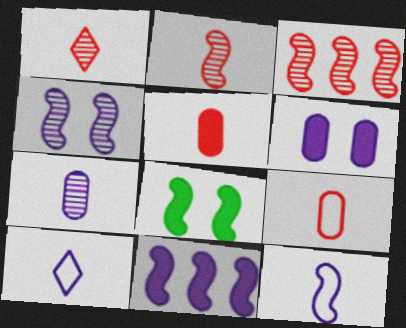[[3, 8, 12], 
[4, 11, 12]]